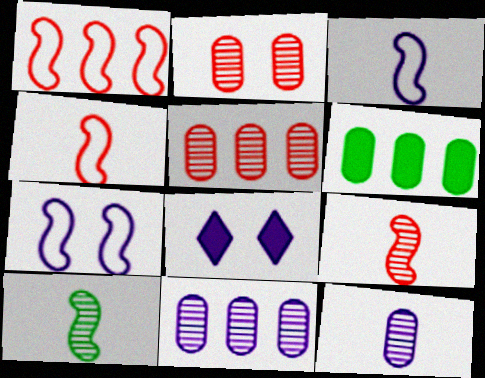[[3, 8, 11]]